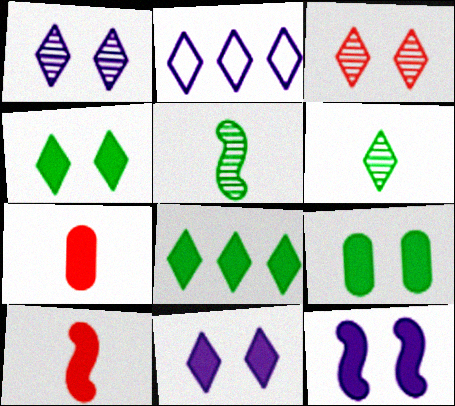[[7, 8, 12]]